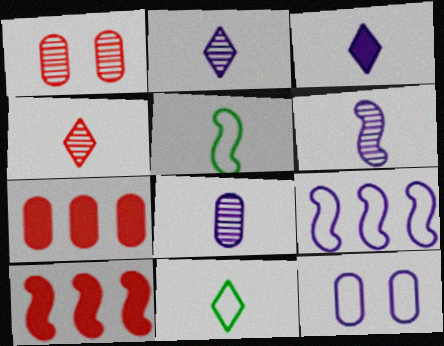[[2, 6, 8], 
[3, 4, 11]]